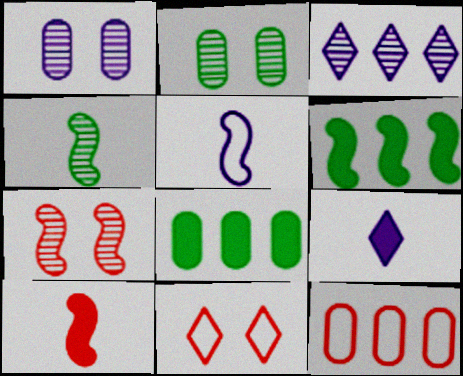[[3, 6, 12], 
[4, 5, 10], 
[5, 6, 7]]